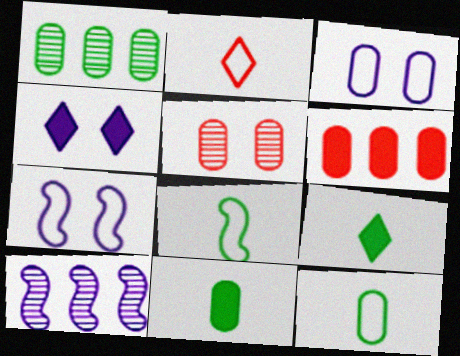[]